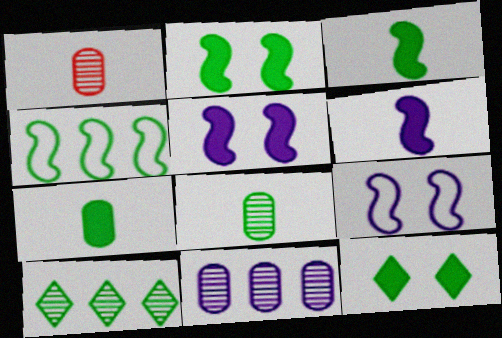[[4, 8, 12]]